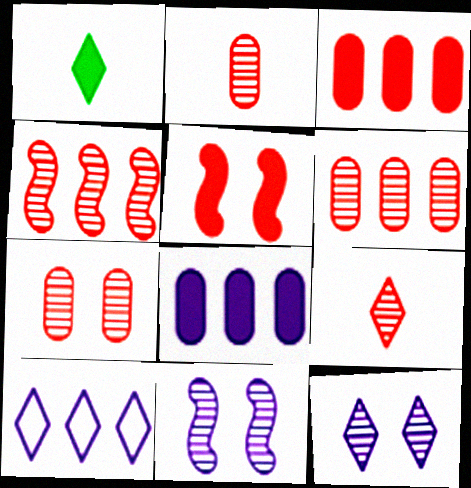[[1, 5, 8], 
[2, 6, 7], 
[4, 7, 9]]